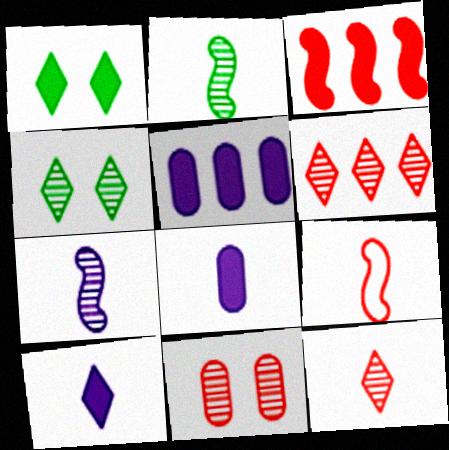[[1, 3, 8], 
[4, 5, 9]]